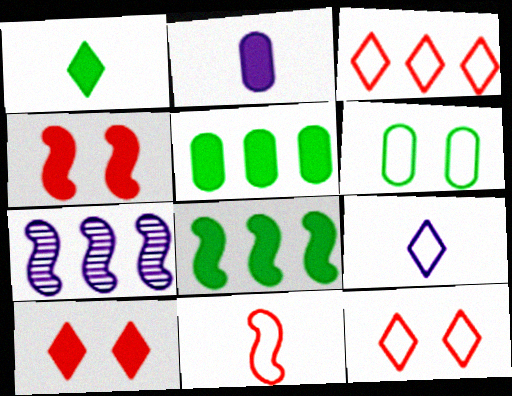[[2, 8, 10], 
[3, 5, 7]]